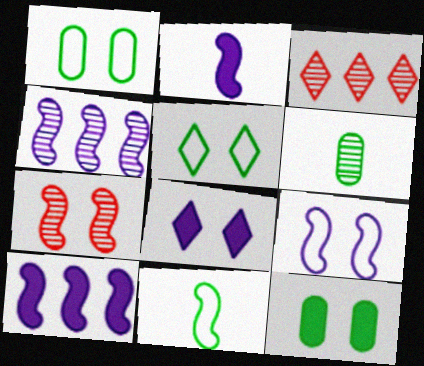[[1, 2, 3], 
[1, 7, 8], 
[2, 4, 9], 
[7, 10, 11]]